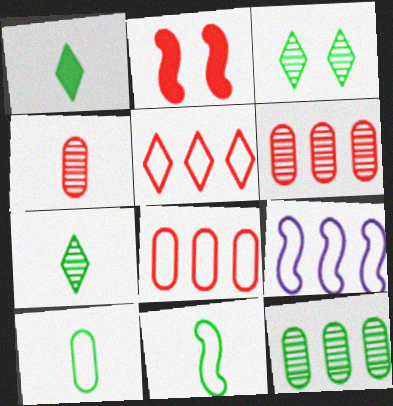[[2, 4, 5]]